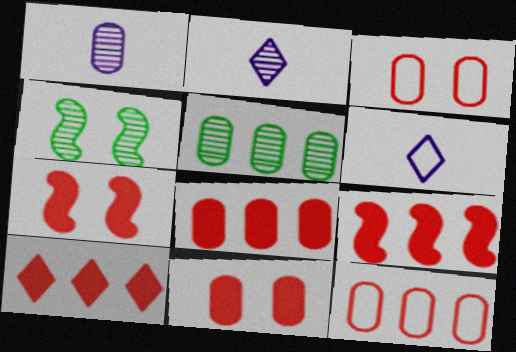[[4, 6, 8], 
[5, 6, 7], 
[8, 9, 10]]